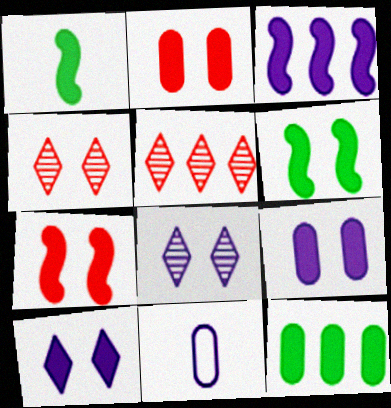[[1, 3, 7], 
[2, 6, 10], 
[3, 8, 11], 
[5, 6, 11]]